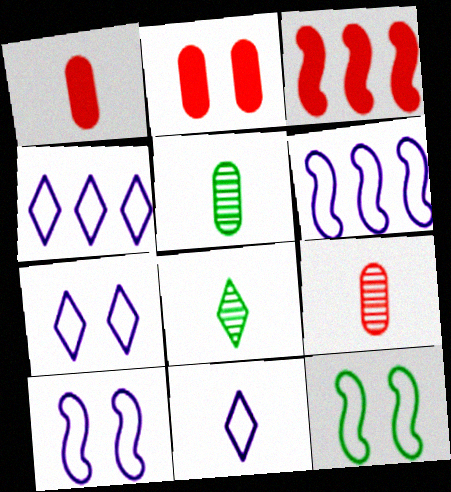[[2, 6, 8], 
[3, 5, 7], 
[4, 7, 11]]